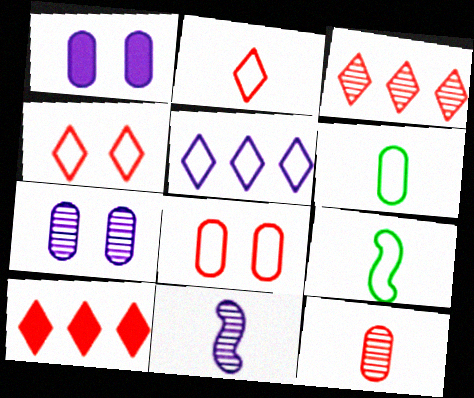[[1, 3, 9], 
[1, 5, 11], 
[5, 8, 9], 
[7, 9, 10]]